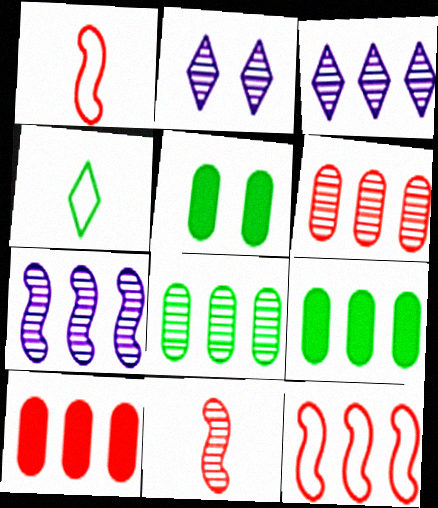[[1, 2, 9], 
[1, 3, 5], 
[2, 8, 11], 
[3, 9, 12]]